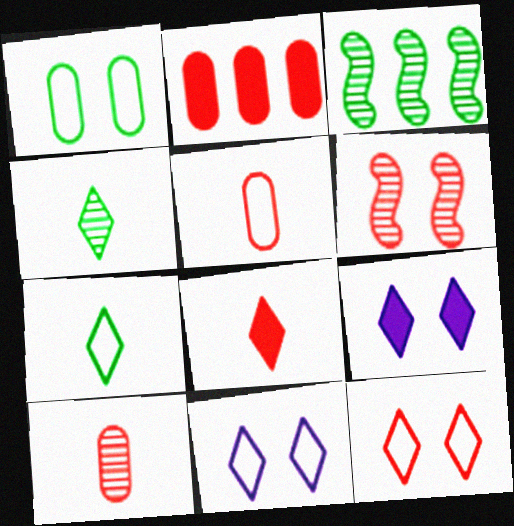[[1, 6, 9], 
[3, 5, 9]]